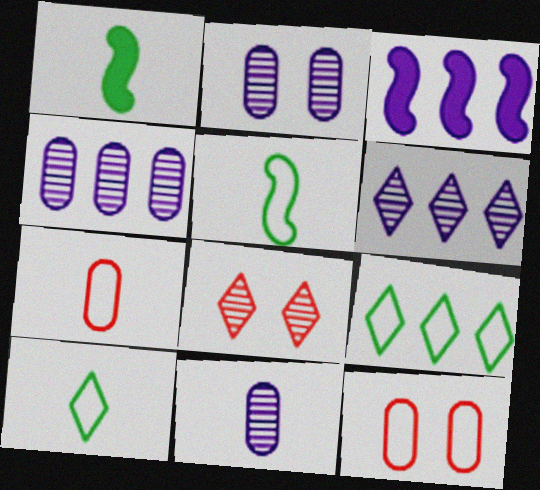[[1, 6, 12], 
[2, 4, 11]]